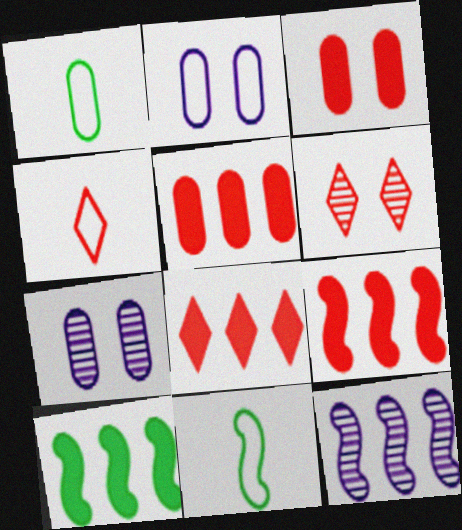[[1, 5, 7], 
[4, 6, 8], 
[4, 7, 10], 
[5, 8, 9], 
[7, 8, 11]]